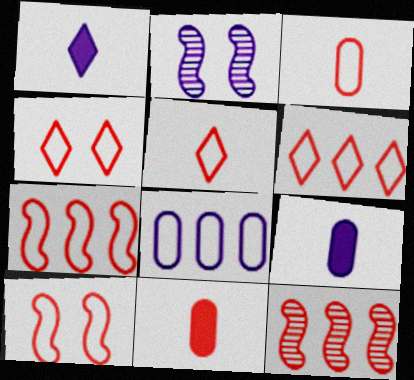[[1, 2, 8], 
[3, 4, 7], 
[3, 6, 10], 
[4, 5, 6], 
[4, 11, 12]]